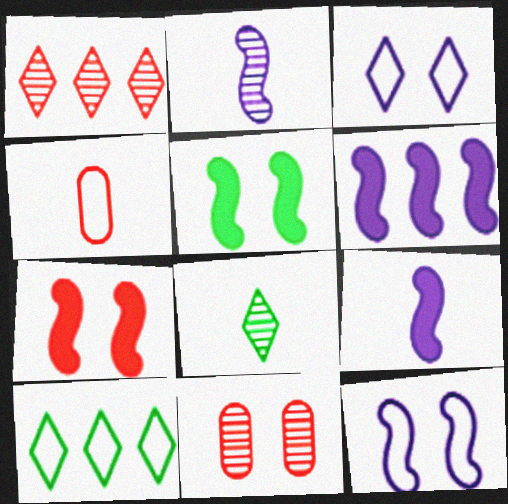[[1, 4, 7], 
[2, 6, 12], 
[3, 5, 11], 
[4, 8, 9], 
[4, 10, 12], 
[9, 10, 11]]